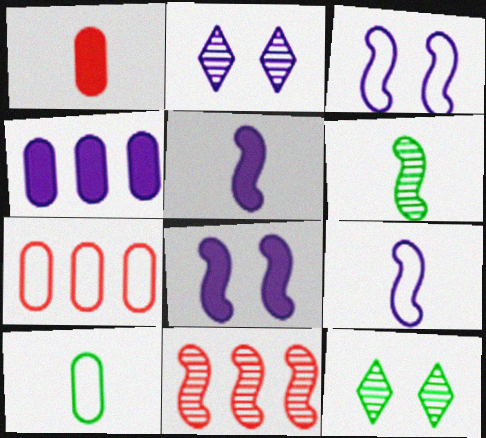[[2, 4, 9], 
[5, 7, 12]]